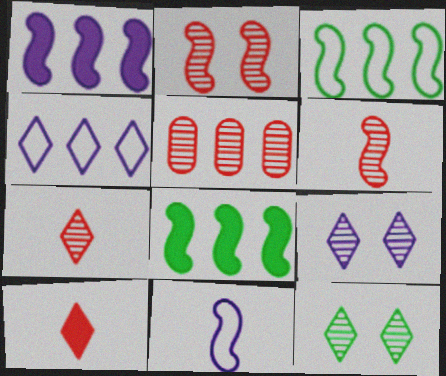[[2, 5, 7], 
[2, 8, 11], 
[4, 5, 8], 
[4, 10, 12]]